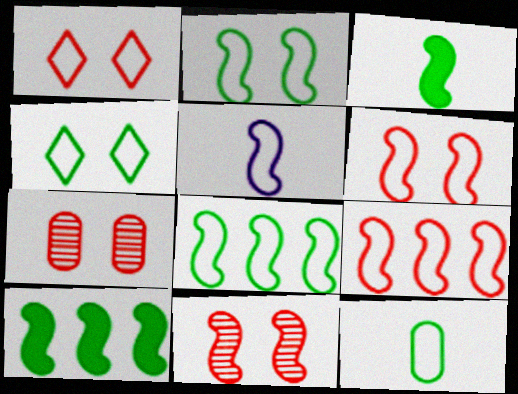[[2, 5, 9], 
[4, 8, 12], 
[5, 6, 8], 
[5, 10, 11]]